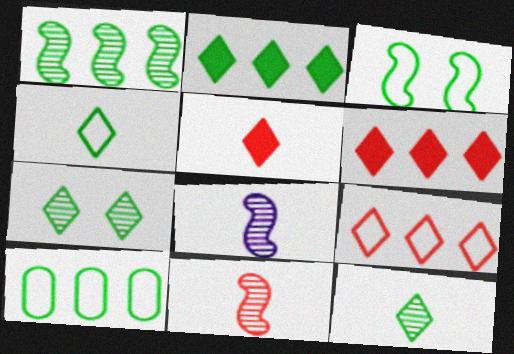[[1, 2, 10], 
[2, 4, 7], 
[3, 4, 10]]